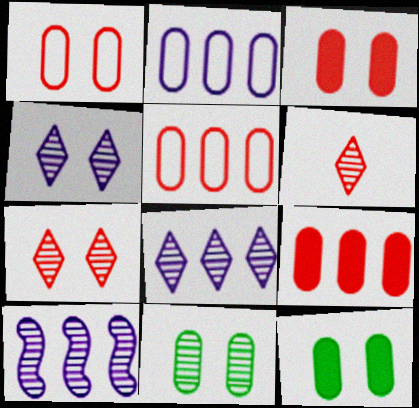[[6, 10, 11]]